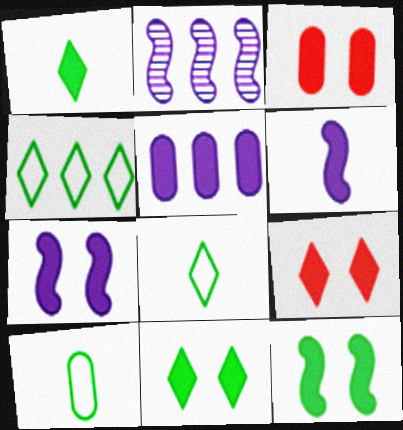[[2, 3, 8], 
[2, 9, 10], 
[3, 7, 11]]